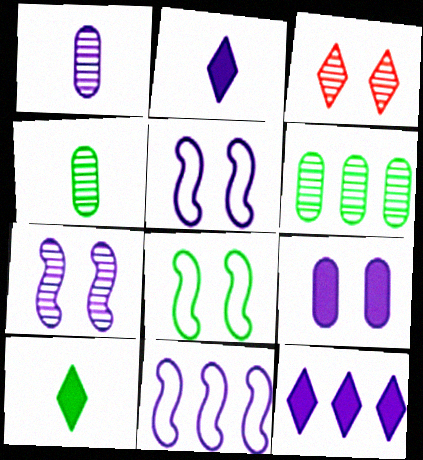[[1, 5, 12], 
[3, 8, 9], 
[6, 8, 10]]